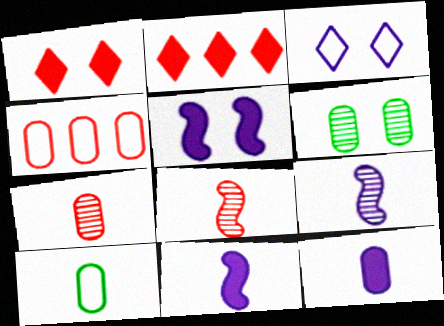[[1, 4, 8], 
[4, 6, 12], 
[7, 10, 12]]